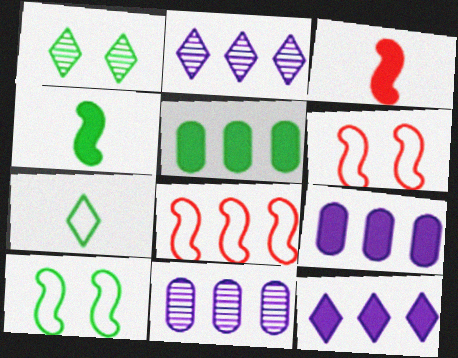[[2, 5, 8]]